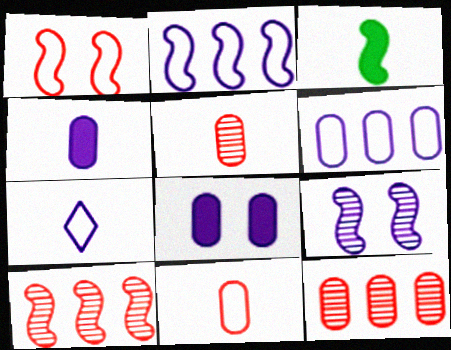[[3, 5, 7]]